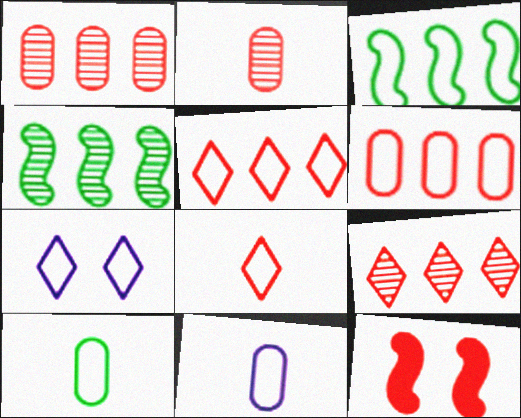[[1, 8, 12], 
[2, 5, 12]]